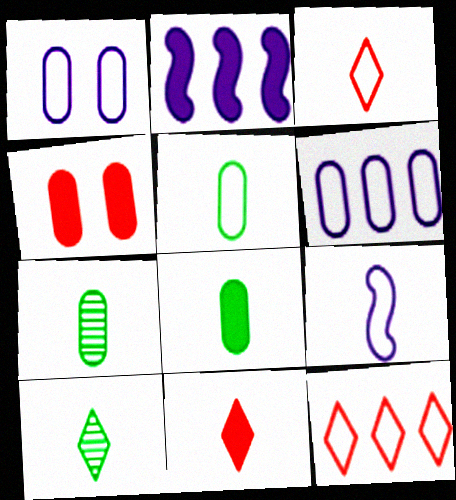[[3, 5, 9], 
[4, 6, 7], 
[5, 7, 8], 
[7, 9, 11]]